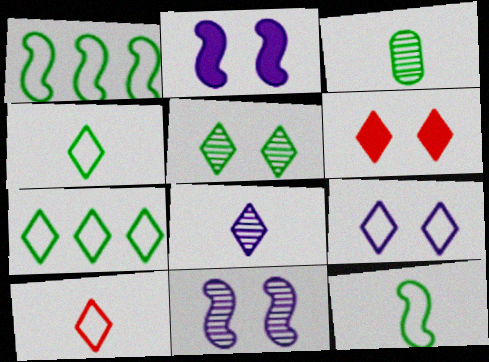[[5, 6, 9], 
[6, 7, 8], 
[7, 9, 10]]